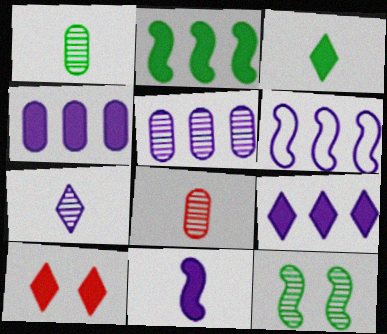[[1, 6, 10], 
[3, 9, 10], 
[5, 6, 9]]